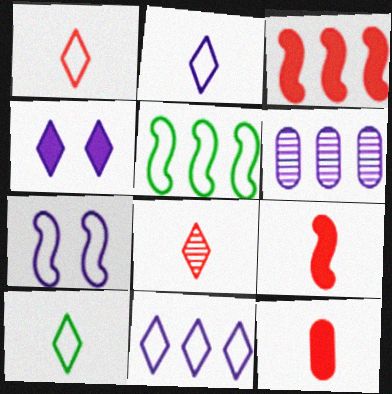[[1, 2, 10]]